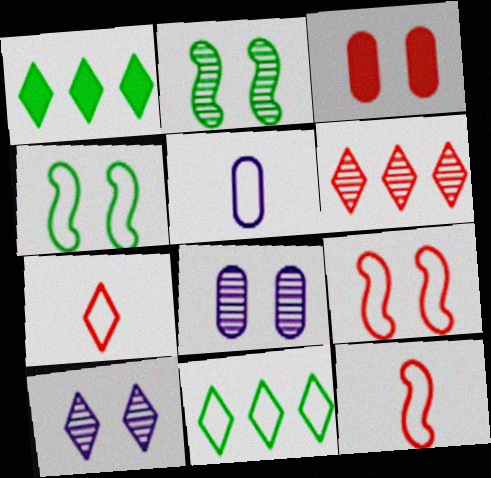[[1, 7, 10], 
[1, 8, 12], 
[3, 4, 10], 
[3, 6, 12], 
[5, 9, 11]]